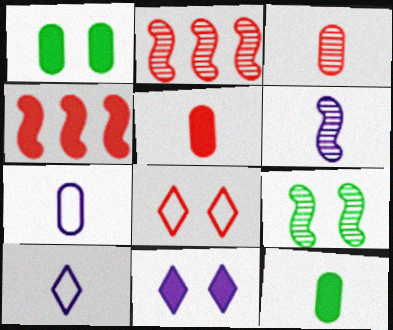[[1, 2, 10], 
[2, 5, 8], 
[2, 6, 9], 
[3, 4, 8], 
[3, 7, 12], 
[4, 11, 12]]